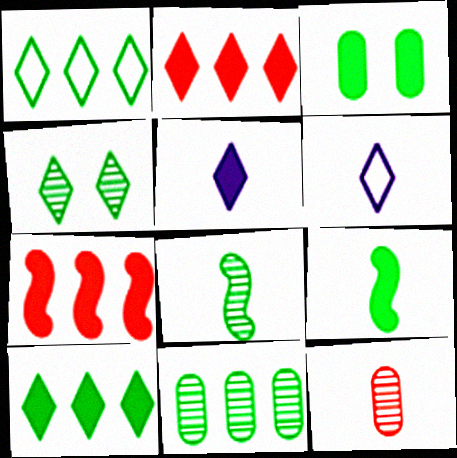[[1, 3, 8], 
[2, 4, 6], 
[3, 5, 7], 
[3, 9, 10], 
[4, 8, 11], 
[6, 9, 12]]